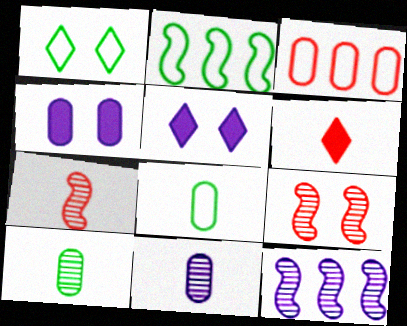[[1, 2, 8], 
[1, 4, 9], 
[3, 4, 10], 
[3, 6, 9]]